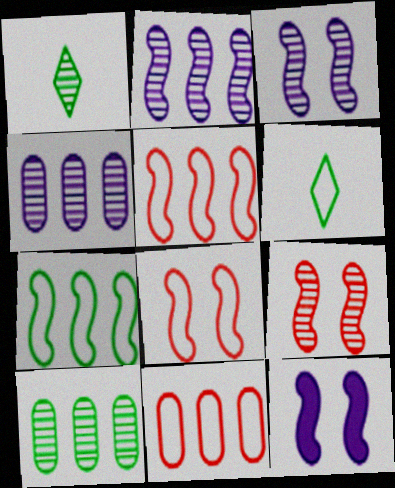[[1, 4, 9], 
[1, 11, 12]]